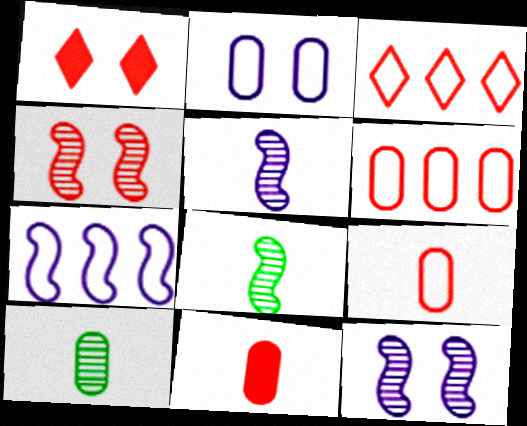[[1, 7, 10], 
[3, 4, 11]]